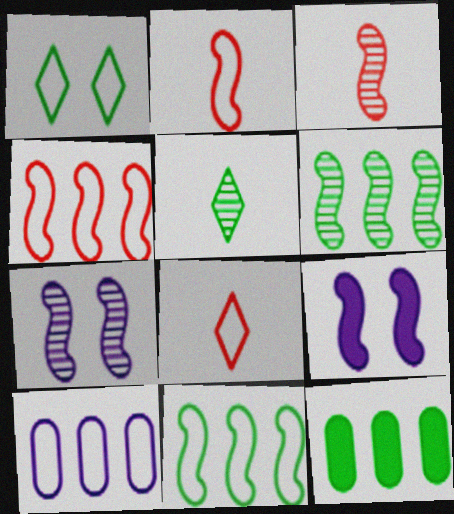[[1, 2, 10], 
[2, 6, 9], 
[3, 6, 7], 
[3, 9, 11], 
[7, 8, 12]]